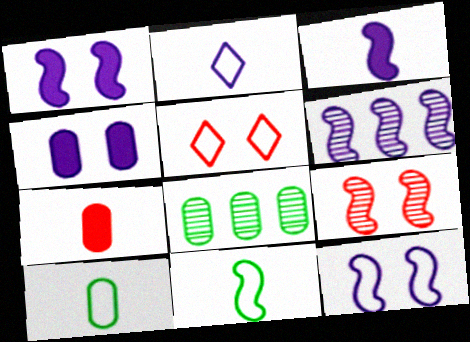[[2, 4, 6], 
[3, 5, 8], 
[3, 6, 12]]